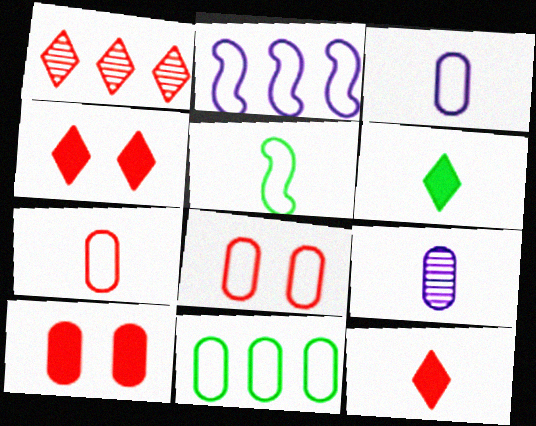[[3, 8, 11], 
[5, 9, 12], 
[9, 10, 11]]